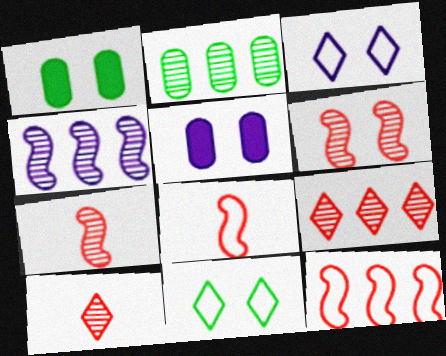[[1, 3, 6], 
[2, 4, 9], 
[5, 6, 11]]